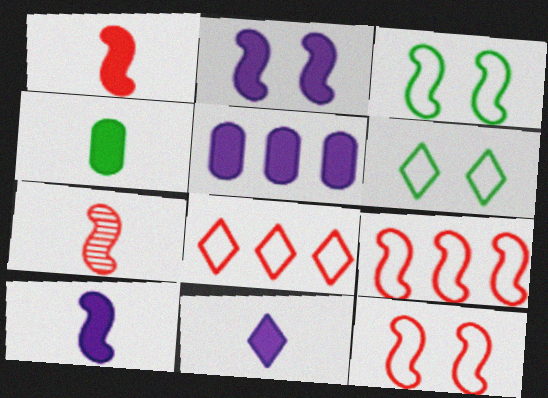[[1, 4, 11], 
[2, 5, 11], 
[5, 6, 7]]